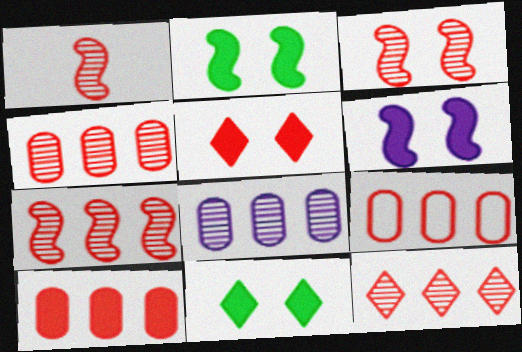[[1, 3, 7], 
[1, 5, 9], 
[4, 7, 12], 
[4, 9, 10]]